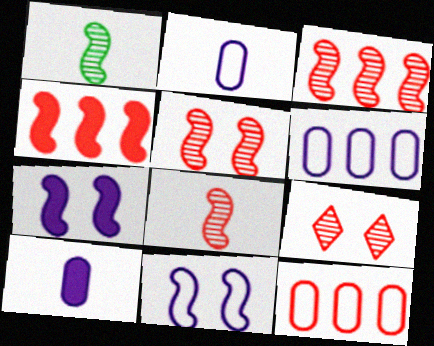[[1, 4, 11], 
[3, 5, 8]]